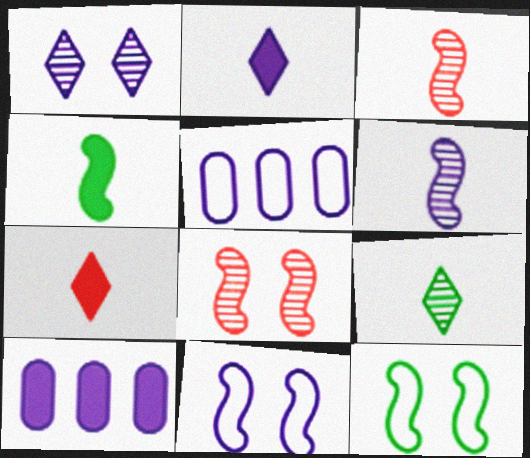[]